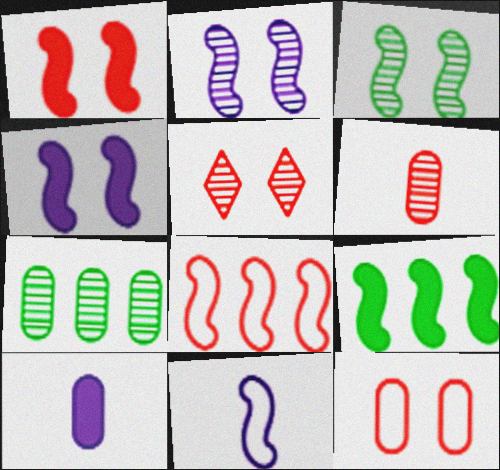[[1, 5, 12], 
[7, 10, 12]]